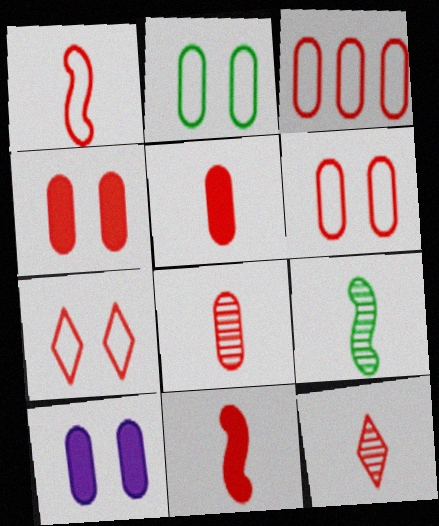[[1, 3, 7], 
[1, 5, 12], 
[3, 4, 8]]